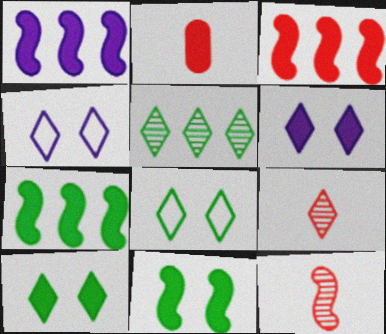[[1, 2, 10], 
[1, 3, 7], 
[2, 6, 7]]